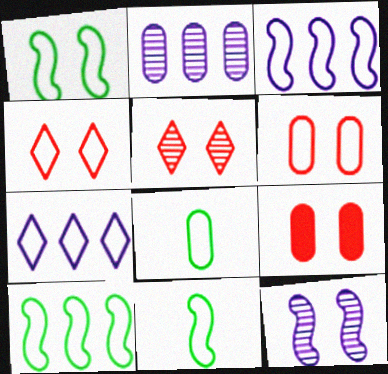[[1, 10, 11], 
[2, 8, 9], 
[3, 4, 8], 
[6, 7, 11]]